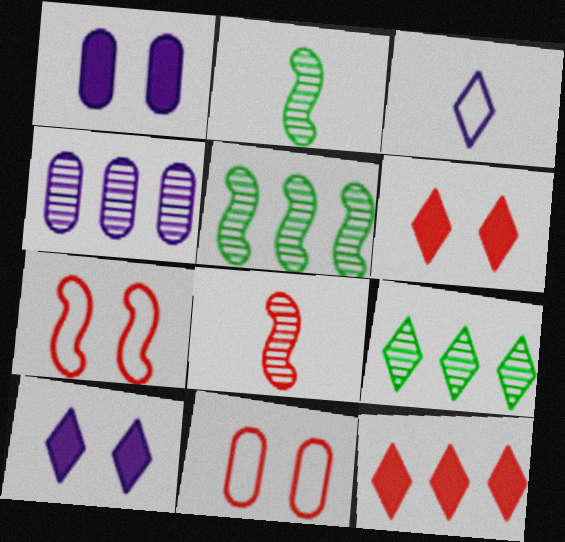[[3, 6, 9], 
[8, 11, 12]]